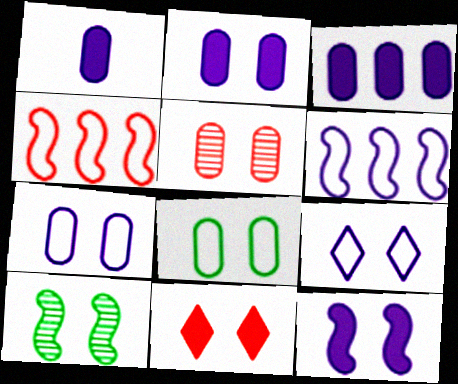[[1, 2, 3], 
[2, 5, 8], 
[7, 10, 11]]